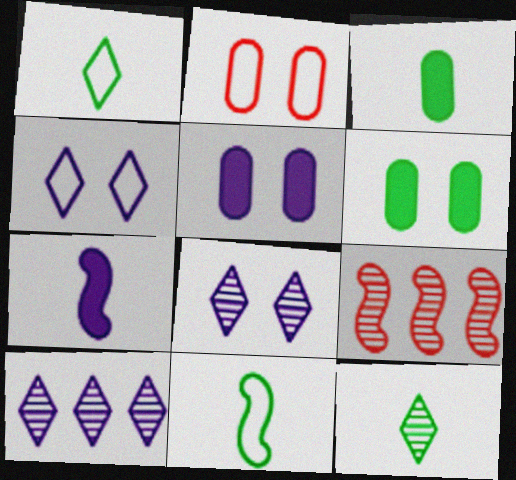[[1, 5, 9], 
[3, 4, 9], 
[3, 11, 12]]